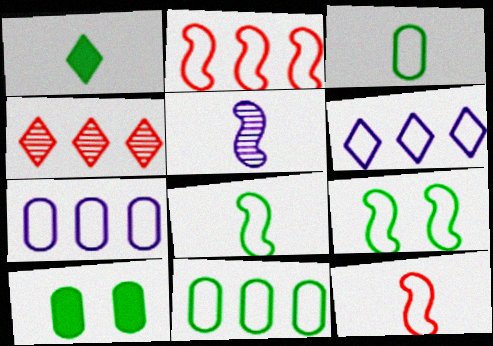[[2, 6, 11]]